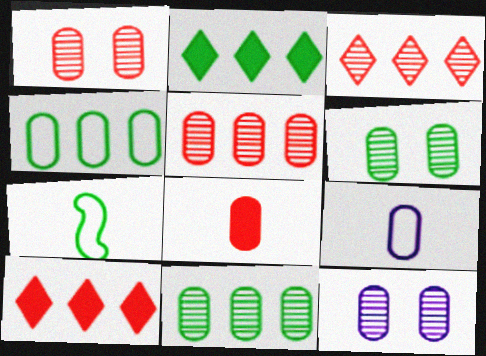[[1, 6, 12], 
[2, 6, 7], 
[4, 8, 12], 
[7, 10, 12]]